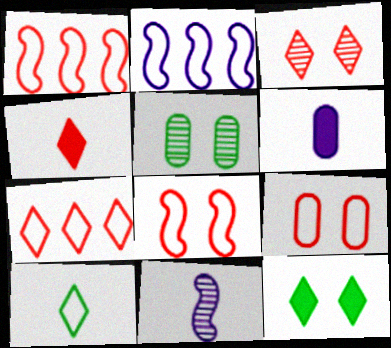[[2, 4, 5], 
[2, 9, 10], 
[3, 4, 7]]